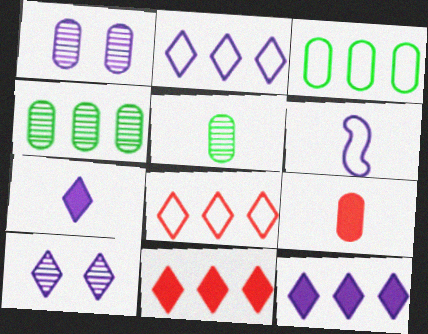[[1, 3, 9], 
[1, 6, 12], 
[2, 7, 10]]